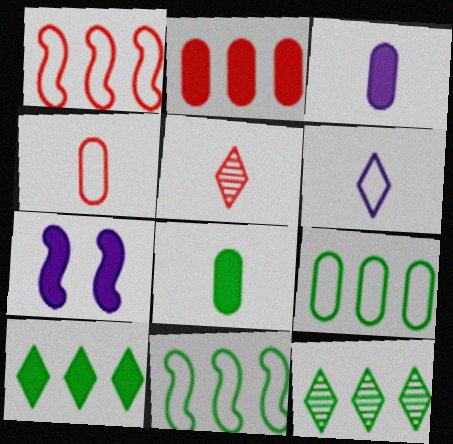[[4, 7, 12], 
[5, 7, 9]]